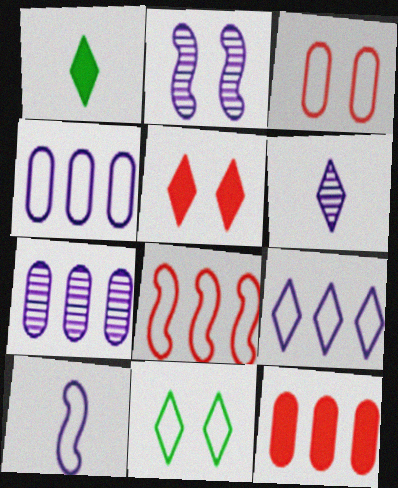[[2, 6, 7]]